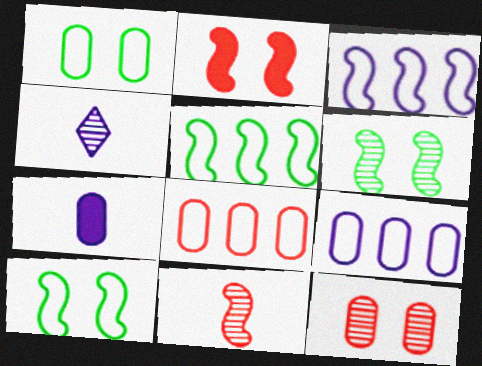[]